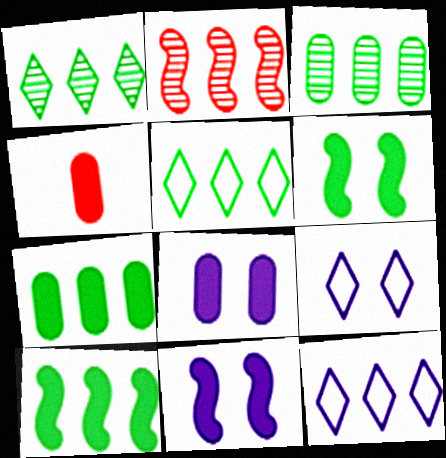[[2, 7, 12], 
[3, 5, 10], 
[4, 7, 8]]